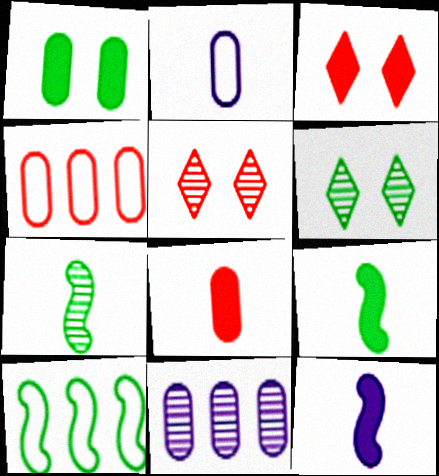[[4, 6, 12], 
[5, 7, 11]]